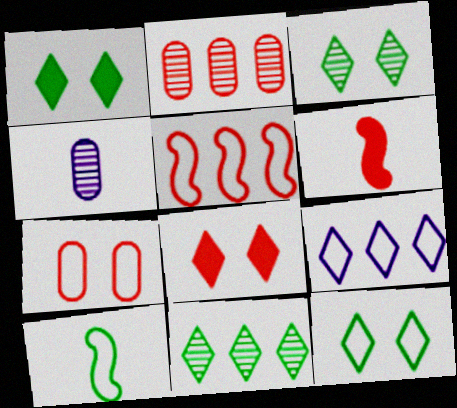[[1, 3, 12], 
[1, 4, 5], 
[7, 9, 10]]